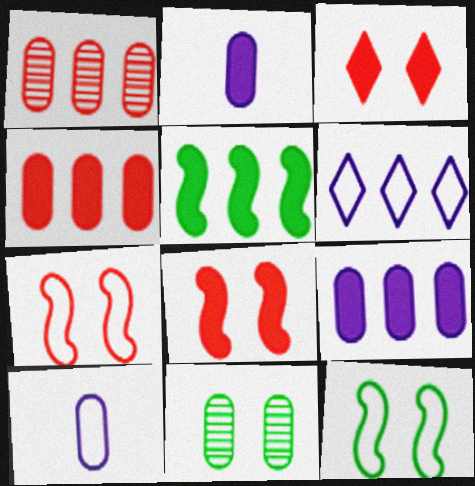[[1, 5, 6], 
[2, 3, 5], 
[4, 10, 11]]